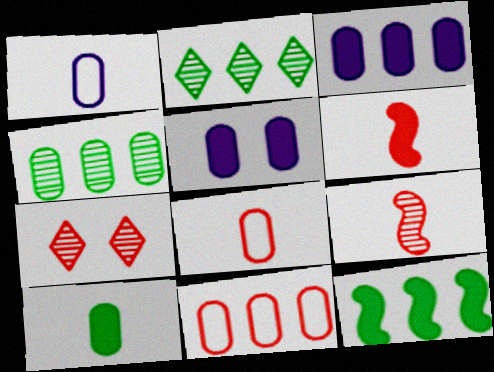[[1, 7, 12], 
[3, 4, 11], 
[4, 5, 8], 
[6, 7, 11]]